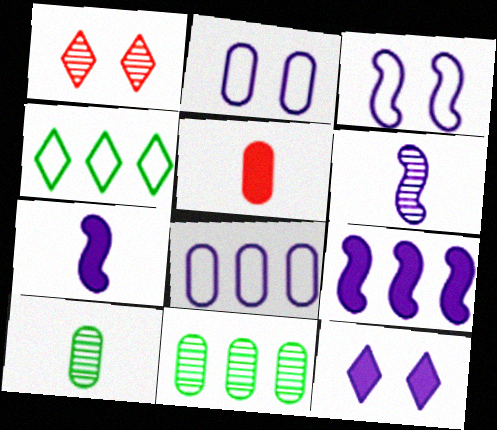[[1, 6, 11], 
[2, 5, 11], 
[3, 6, 9], 
[6, 8, 12]]